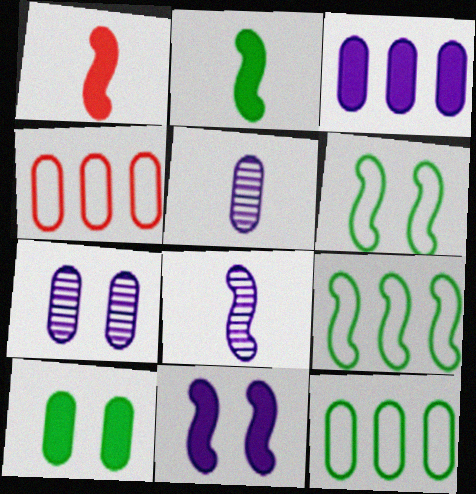[[4, 5, 10]]